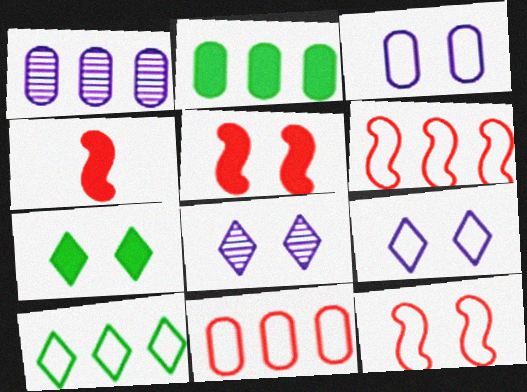[[1, 2, 11]]